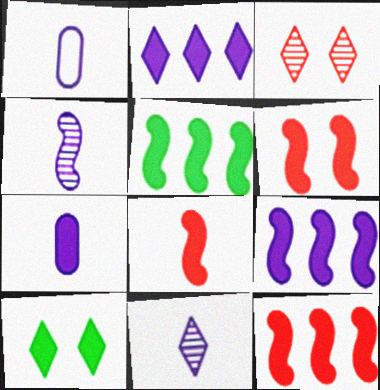[[1, 3, 5], 
[5, 9, 12], 
[6, 8, 12], 
[7, 10, 12]]